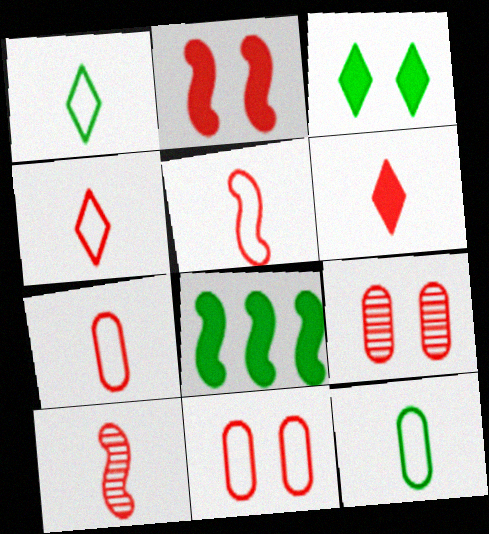[[4, 5, 7], 
[6, 7, 10]]